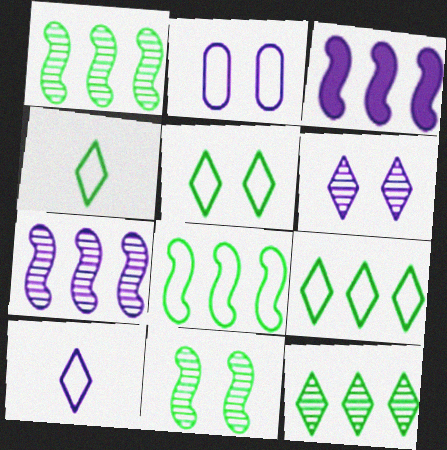[[4, 5, 9]]